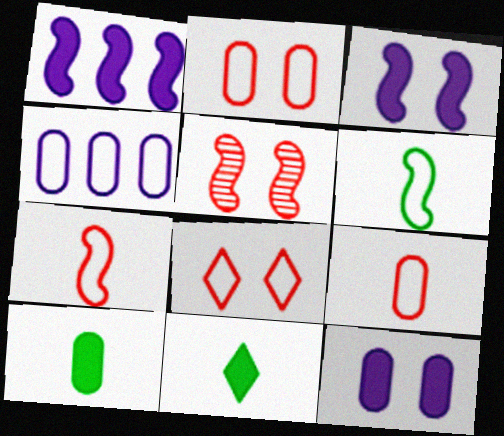[[1, 5, 6], 
[4, 5, 11], 
[4, 6, 8]]